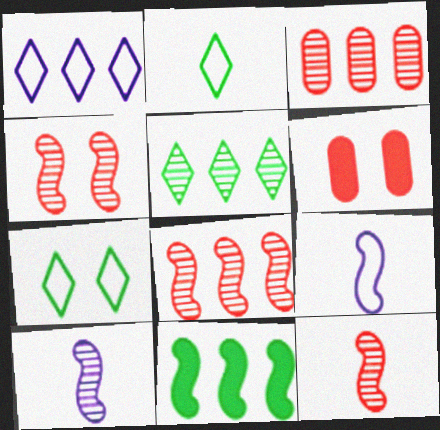[[1, 3, 11], 
[4, 8, 12], 
[4, 9, 11], 
[5, 6, 9]]